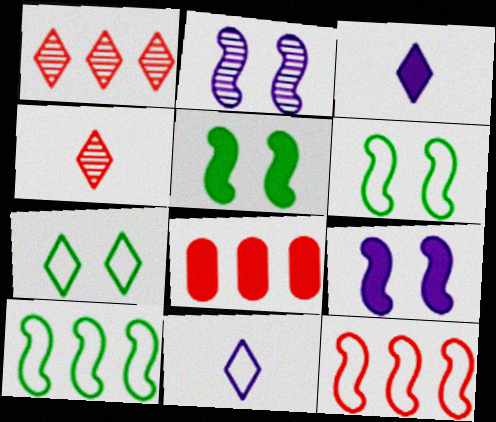[[1, 3, 7], 
[1, 8, 12], 
[3, 5, 8]]